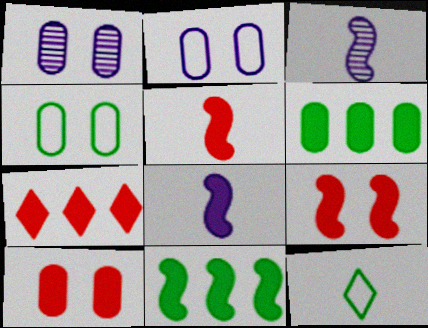[[1, 4, 10], 
[3, 4, 7], 
[5, 7, 10], 
[8, 9, 11]]